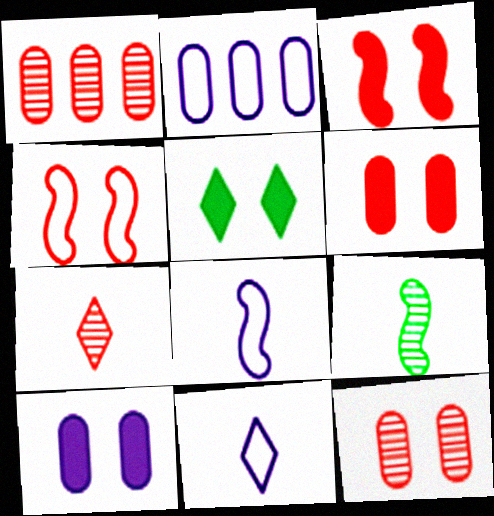[[1, 5, 8], 
[3, 5, 10]]